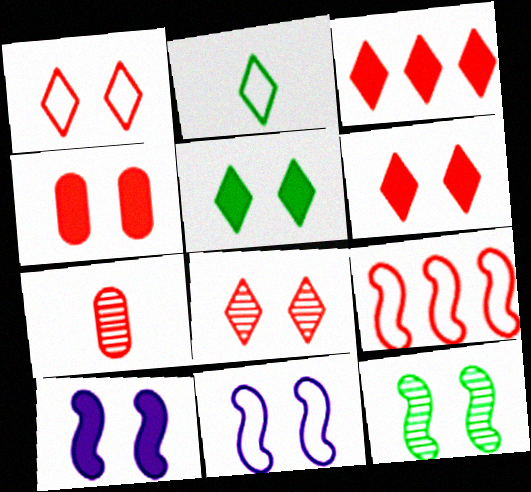[[1, 6, 8], 
[4, 5, 10], 
[6, 7, 9]]